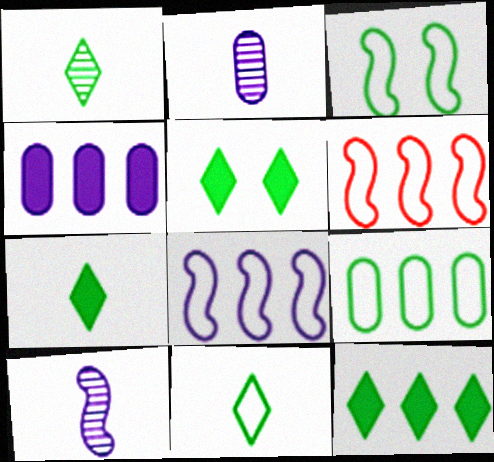[[1, 7, 11], 
[2, 5, 6], 
[3, 9, 11], 
[5, 7, 12]]